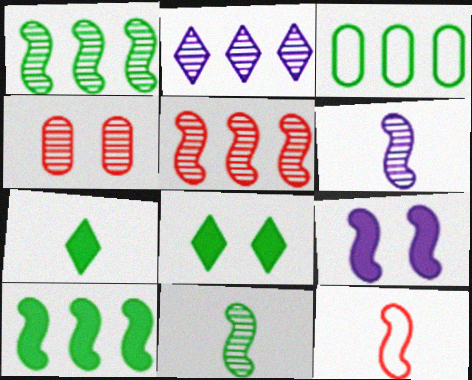[[1, 9, 12], 
[2, 4, 11], 
[3, 8, 11]]